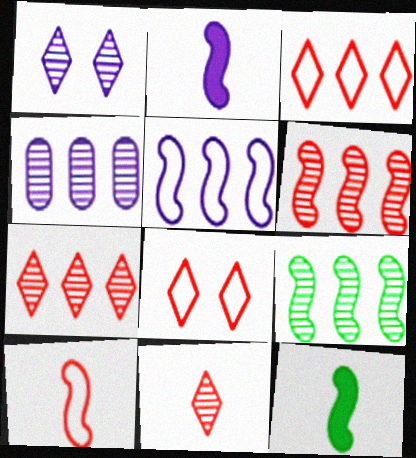[[4, 7, 9], 
[4, 8, 12]]